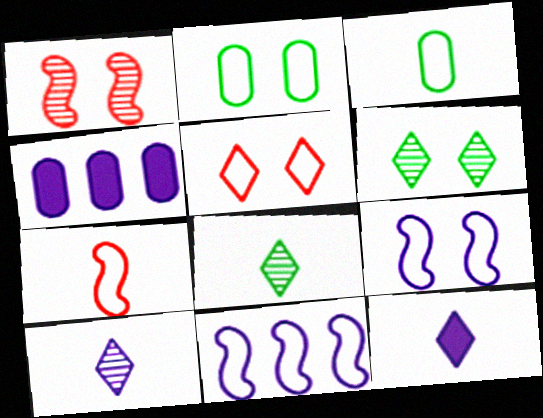[[2, 5, 9], 
[3, 5, 11], 
[4, 6, 7], 
[4, 9, 10]]